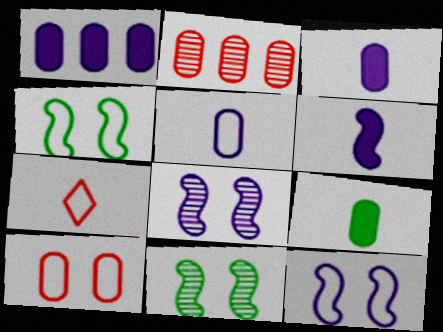[[1, 7, 11]]